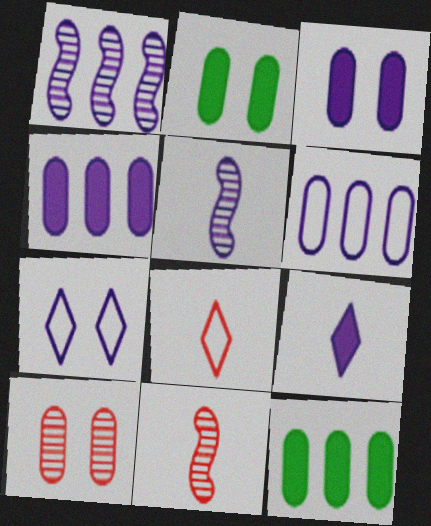[[1, 2, 8], 
[4, 5, 7], 
[7, 11, 12]]